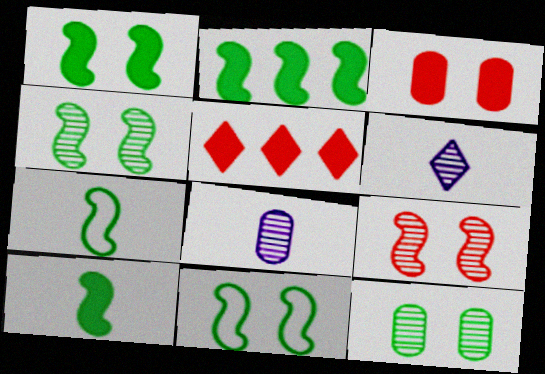[[1, 2, 10], 
[1, 4, 11], 
[2, 4, 7], 
[5, 8, 11]]